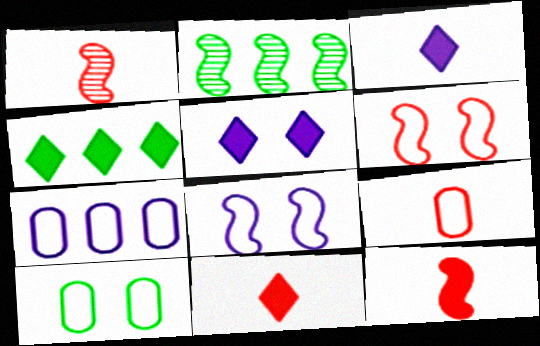[[1, 9, 11], 
[2, 5, 9], 
[2, 8, 12], 
[4, 5, 11], 
[7, 9, 10]]